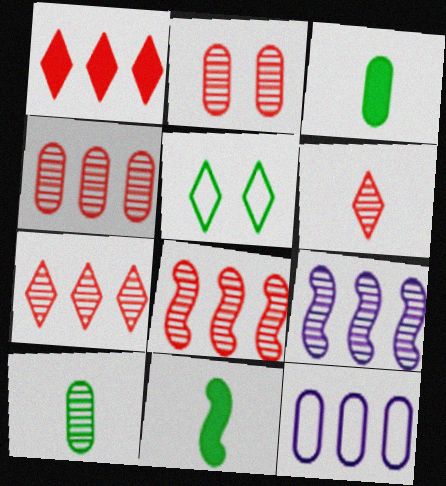[[2, 3, 12], 
[2, 6, 8], 
[4, 7, 8]]